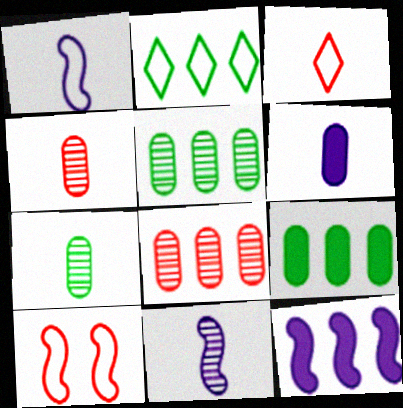[[2, 8, 12]]